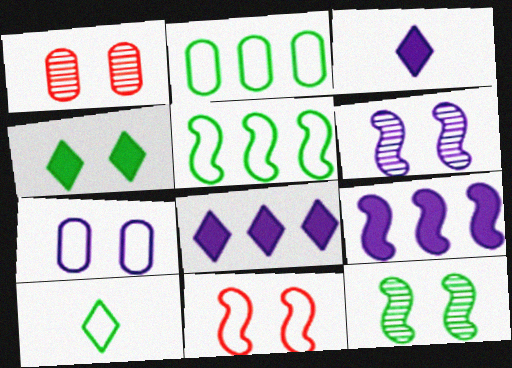[[1, 3, 5], 
[1, 9, 10]]